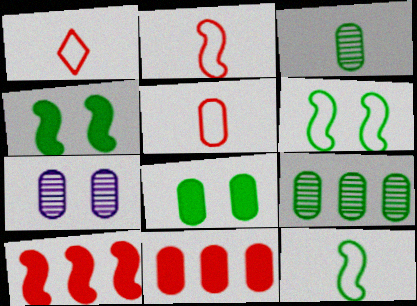[[1, 2, 5]]